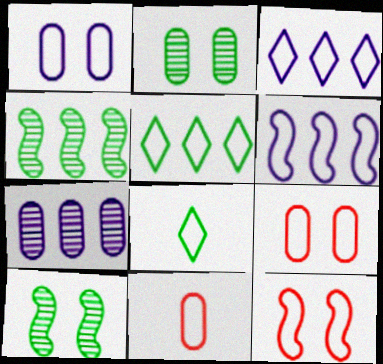[[6, 8, 9]]